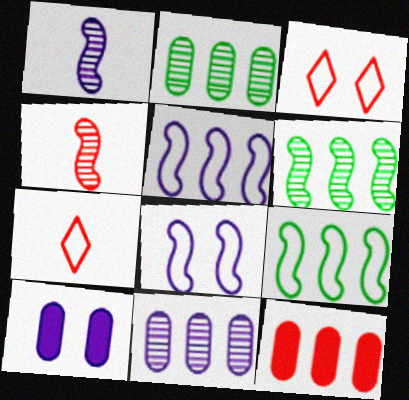[[3, 4, 12], 
[6, 7, 10]]